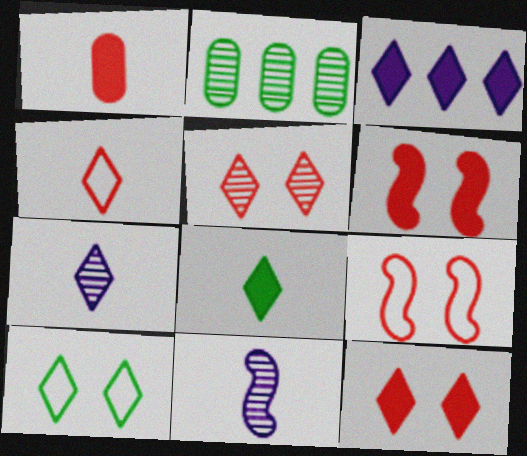[[2, 5, 11], 
[3, 8, 12], 
[4, 7, 8]]